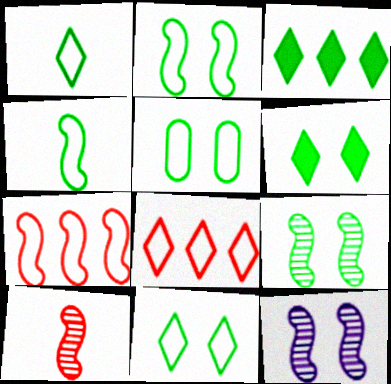[[2, 5, 11], 
[5, 6, 9]]